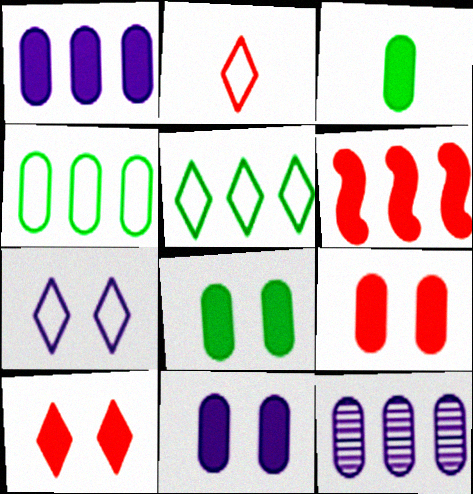[[1, 3, 9], 
[2, 5, 7], 
[5, 6, 12], 
[8, 9, 11]]